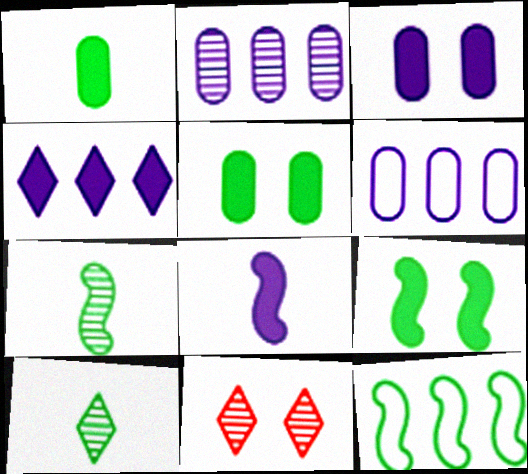[[2, 7, 11], 
[3, 4, 8], 
[5, 10, 12], 
[7, 9, 12]]